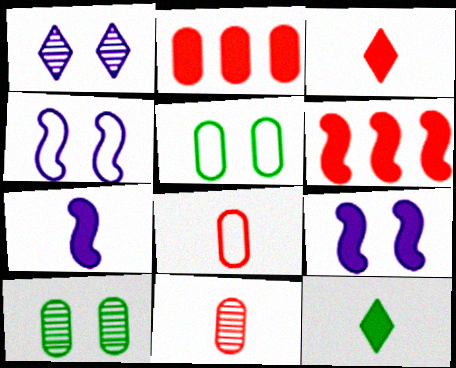[[2, 9, 12]]